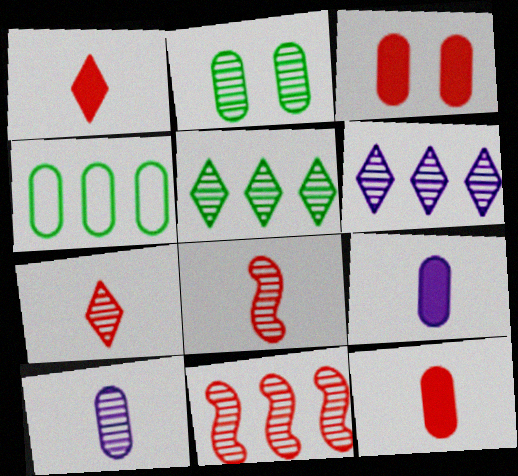[[2, 6, 8], 
[3, 4, 10]]